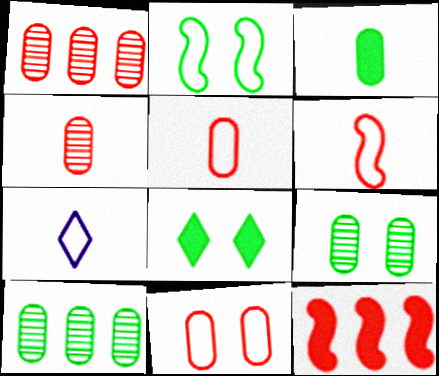[[2, 8, 9], 
[7, 9, 12]]